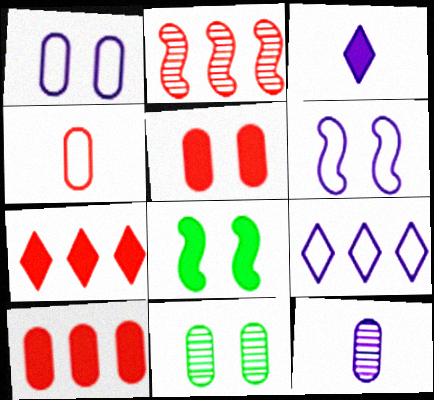[[1, 5, 11], 
[3, 8, 10]]